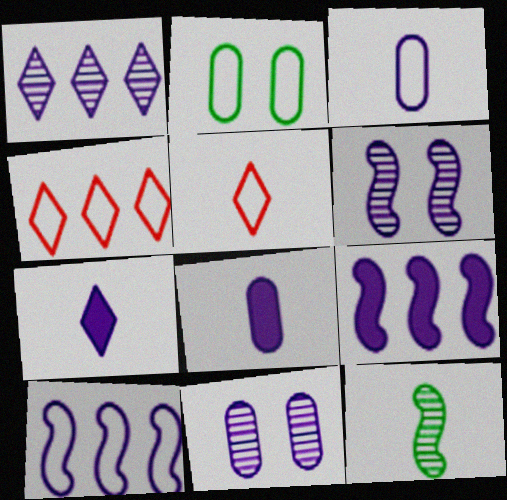[[2, 5, 10], 
[5, 8, 12], 
[7, 10, 11]]